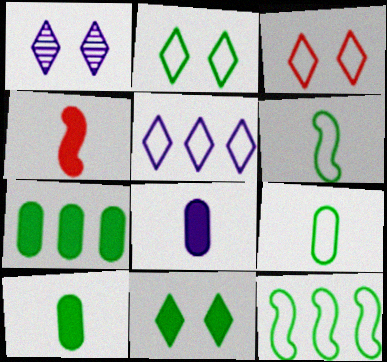[[1, 3, 11], 
[2, 9, 12]]